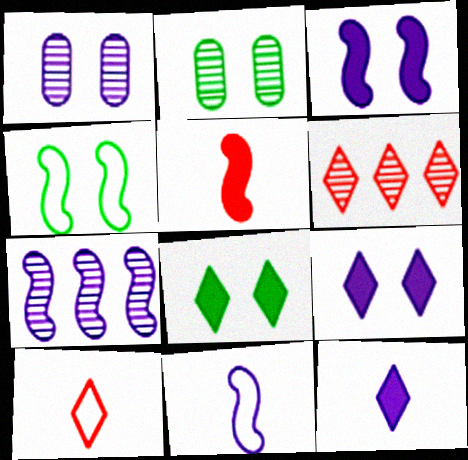[[2, 4, 8], 
[3, 7, 11], 
[4, 5, 7]]